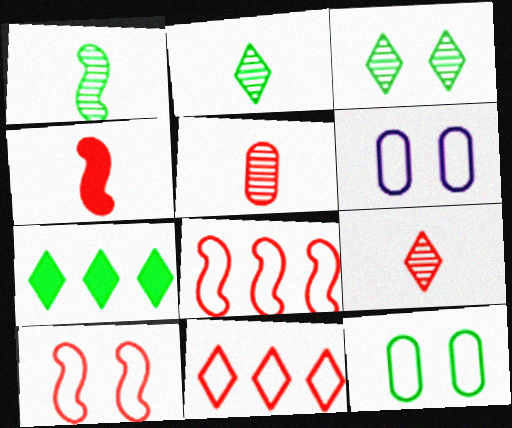[[1, 7, 12]]